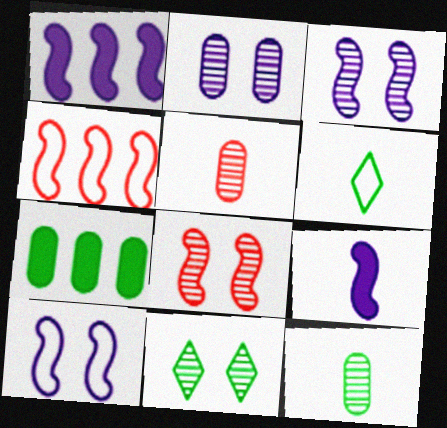[[2, 8, 11], 
[5, 6, 9]]